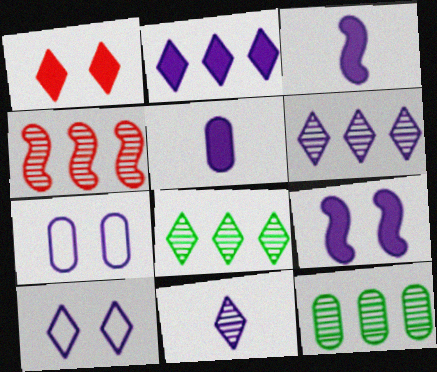[[2, 5, 9], 
[2, 10, 11], 
[3, 6, 7], 
[4, 6, 12]]